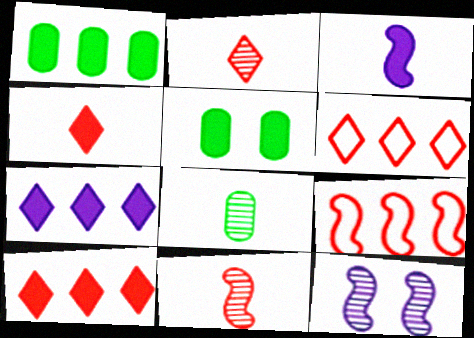[[3, 5, 10]]